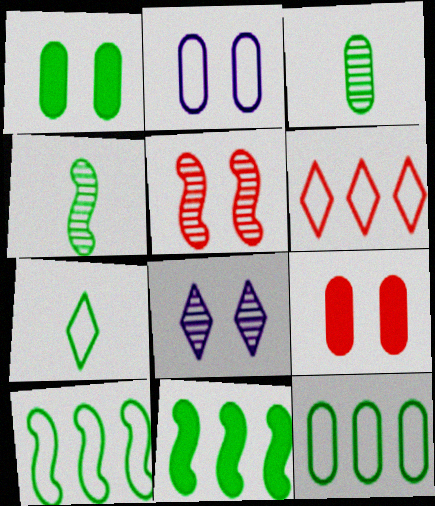[[1, 3, 12]]